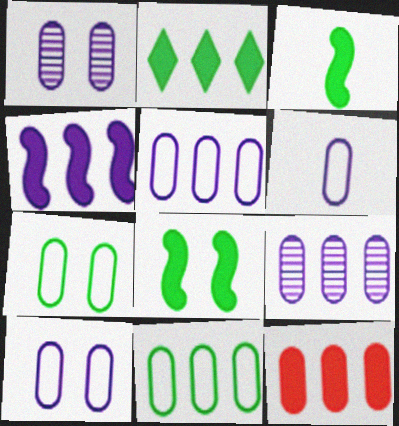[[2, 4, 12], 
[5, 6, 10], 
[9, 11, 12]]